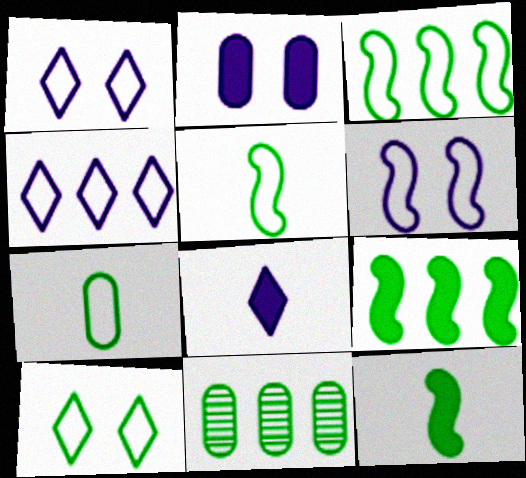[[3, 7, 10], 
[10, 11, 12]]